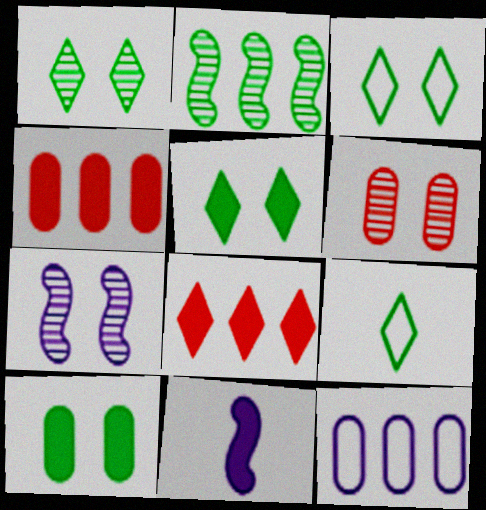[[1, 3, 5], 
[1, 6, 7], 
[2, 8, 12], 
[2, 9, 10], 
[4, 5, 11], 
[4, 7, 9], 
[8, 10, 11]]